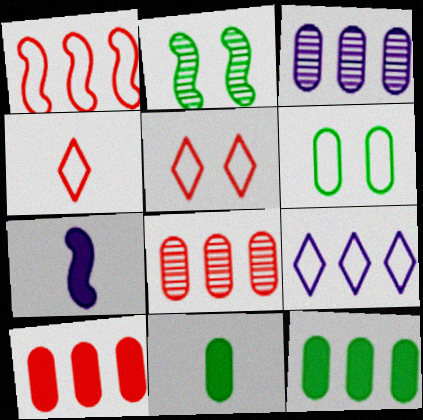[[1, 2, 7]]